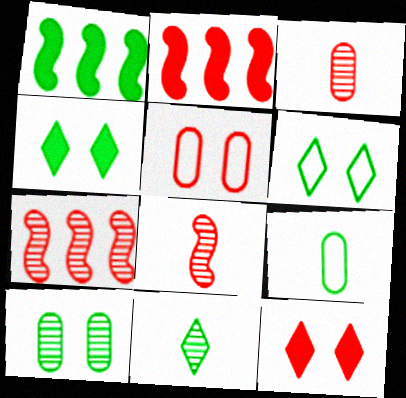[]